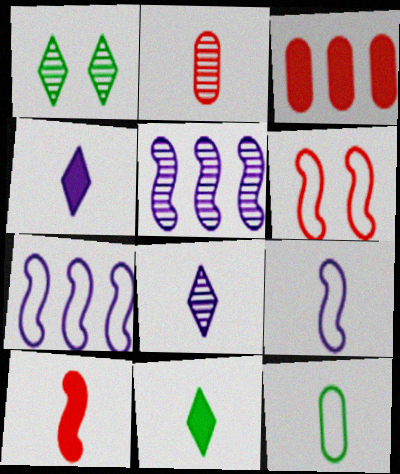[[1, 2, 5], 
[1, 3, 9], 
[2, 9, 11], 
[8, 10, 12]]